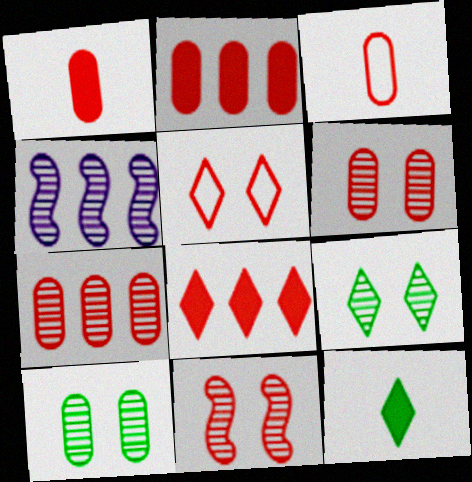[[2, 3, 6], 
[3, 8, 11]]